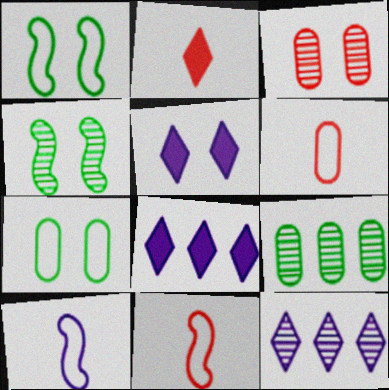[[1, 3, 5], 
[4, 6, 8], 
[5, 9, 11]]